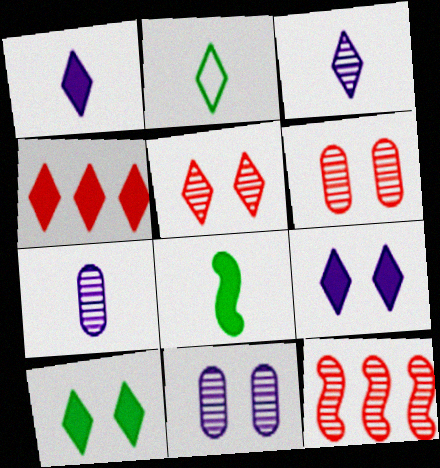[[1, 4, 10]]